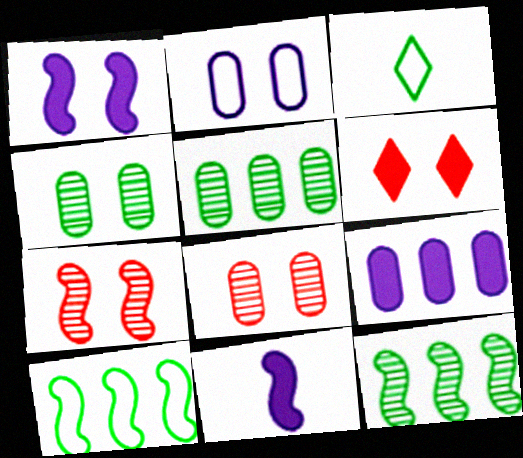[[3, 7, 9], 
[7, 10, 11]]